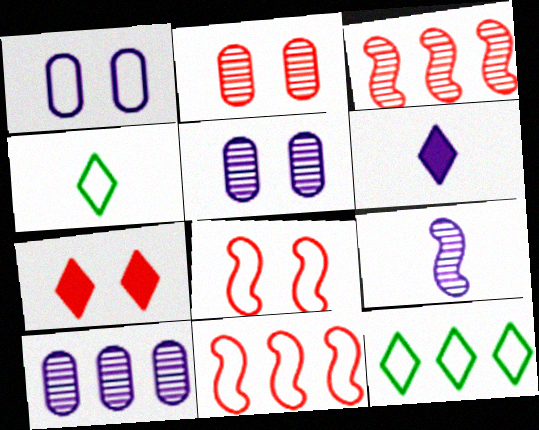[[1, 4, 11], 
[2, 7, 8]]